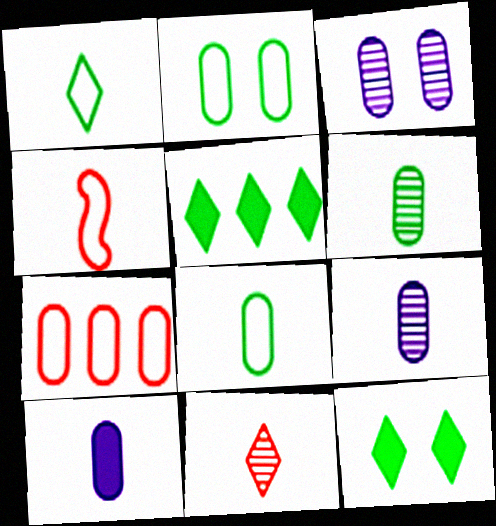[[3, 4, 5]]